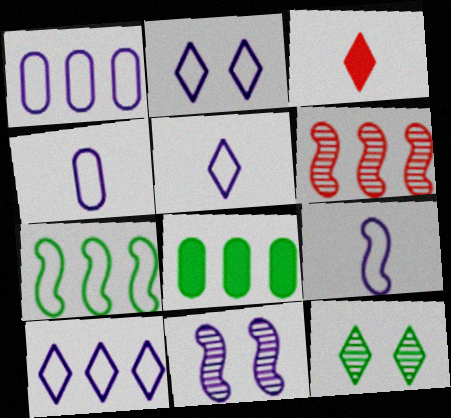[[1, 2, 9], 
[2, 5, 10], 
[3, 10, 12], 
[4, 5, 9], 
[6, 8, 10]]